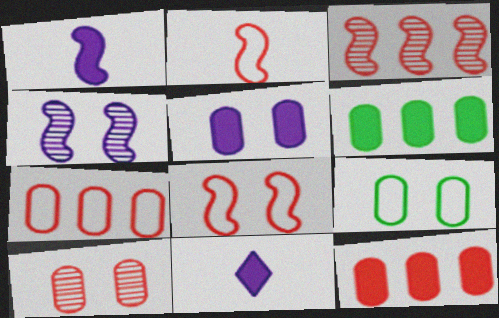[[3, 9, 11], 
[5, 9, 10]]